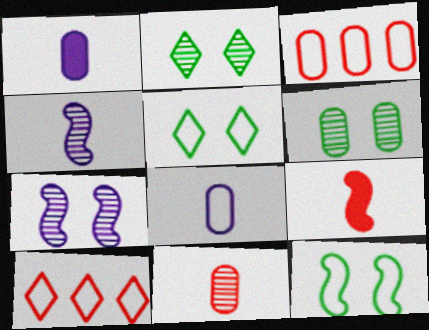[[1, 3, 6], 
[8, 10, 12]]